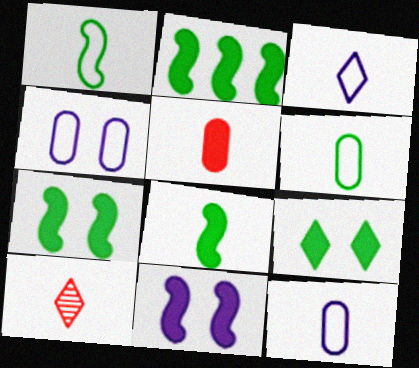[[2, 4, 10], 
[2, 7, 8], 
[8, 10, 12]]